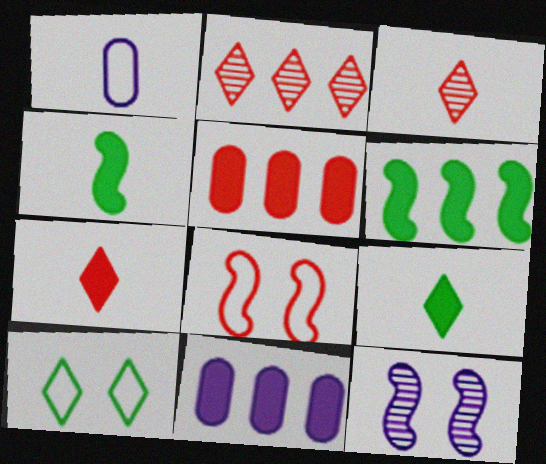[[1, 3, 4], 
[3, 5, 8]]